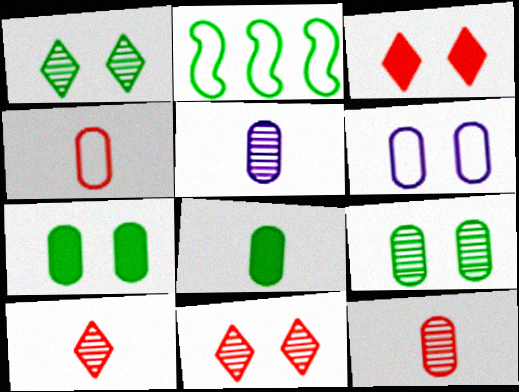[[1, 2, 8], 
[2, 3, 5], 
[4, 5, 8]]